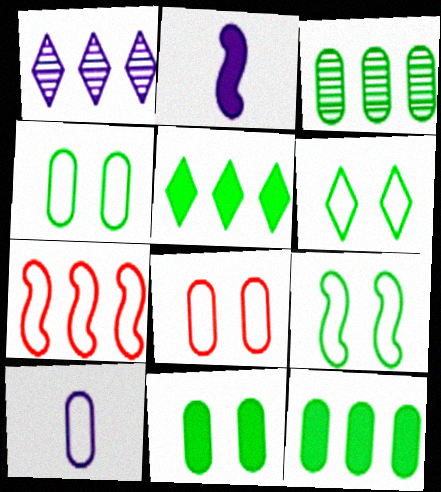[[1, 7, 12], 
[4, 6, 9], 
[6, 7, 10]]